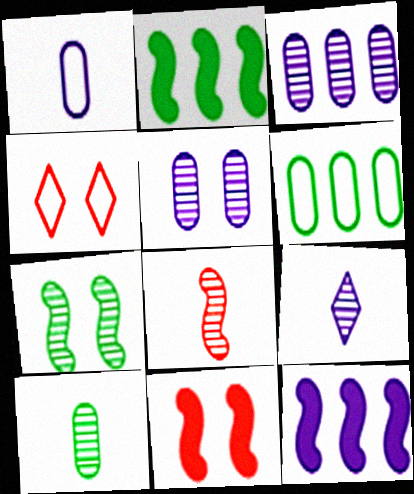[[4, 10, 12], 
[6, 9, 11], 
[8, 9, 10]]